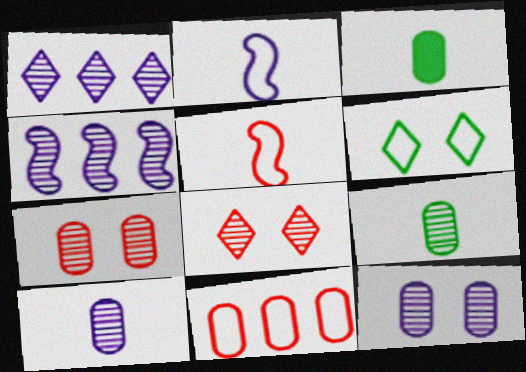[[2, 6, 11], 
[3, 11, 12], 
[4, 8, 9]]